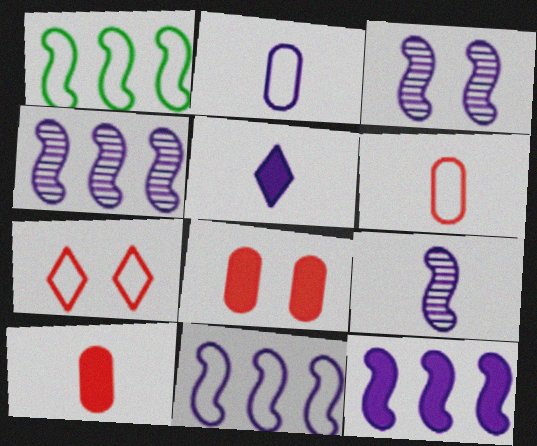[[1, 2, 7], 
[2, 5, 9], 
[3, 4, 9], 
[4, 11, 12]]